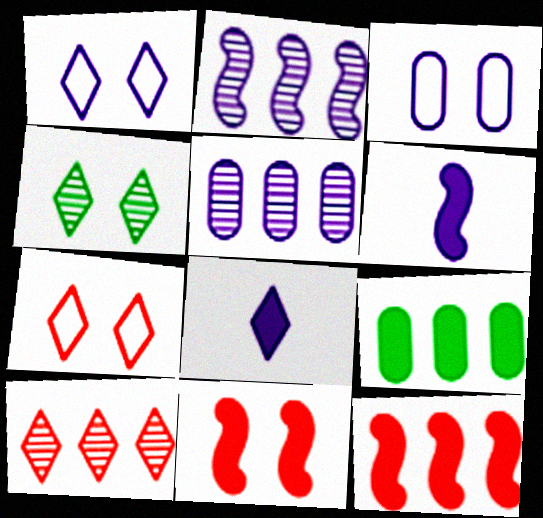[[1, 5, 6], 
[2, 3, 8], 
[3, 4, 11], 
[8, 9, 11]]